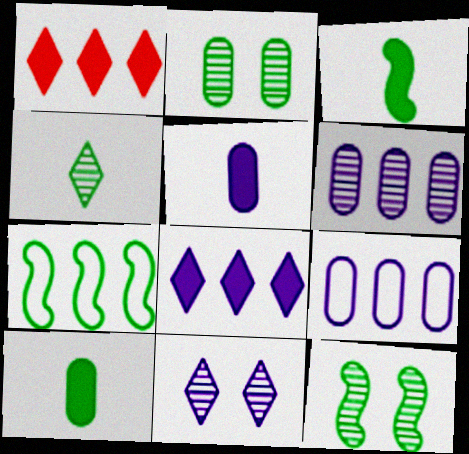[[1, 6, 7], 
[3, 7, 12]]